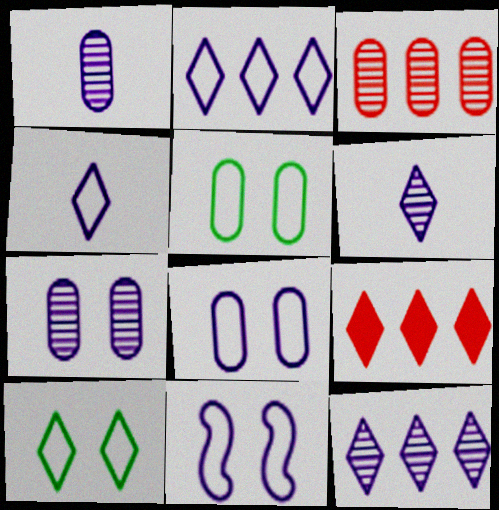[[6, 9, 10]]